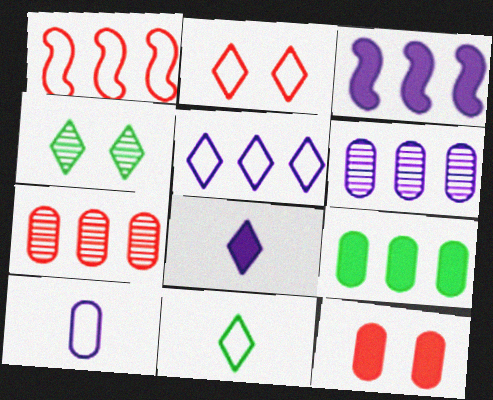[[2, 5, 11], 
[3, 5, 6]]